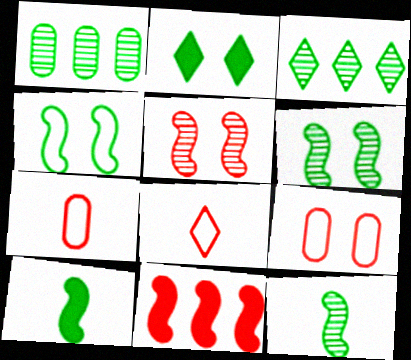[]